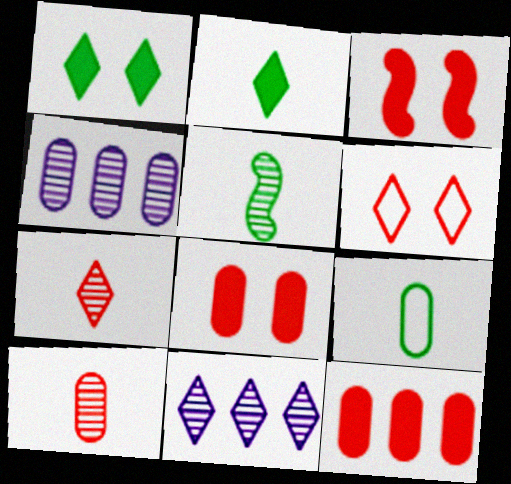[[2, 5, 9], 
[2, 6, 11], 
[3, 9, 11], 
[4, 8, 9]]